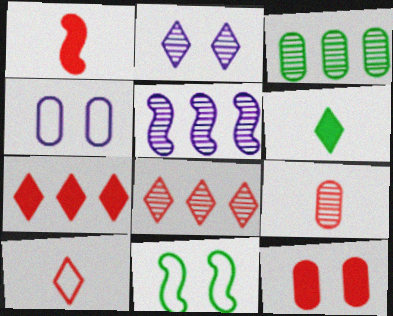[[1, 5, 11], 
[1, 7, 12], 
[1, 9, 10], 
[2, 11, 12], 
[3, 5, 8], 
[3, 6, 11]]